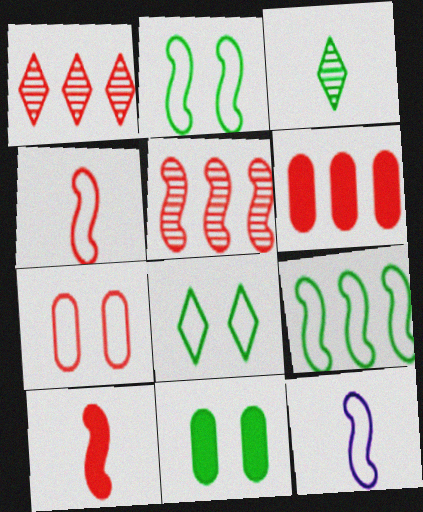[[1, 7, 10], 
[1, 11, 12], 
[3, 9, 11]]